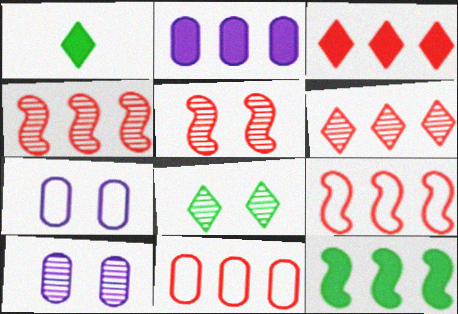[[1, 4, 7], 
[1, 9, 10], 
[2, 3, 12], 
[3, 4, 11], 
[5, 8, 10]]